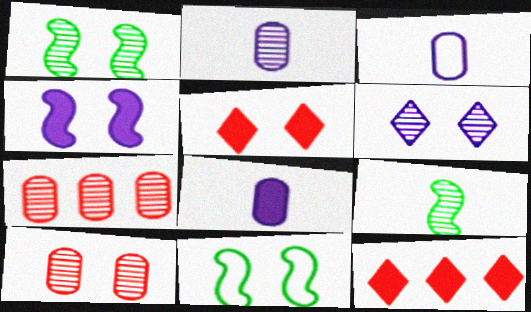[[1, 3, 12], 
[1, 6, 10], 
[2, 3, 8], 
[2, 11, 12], 
[6, 7, 9]]